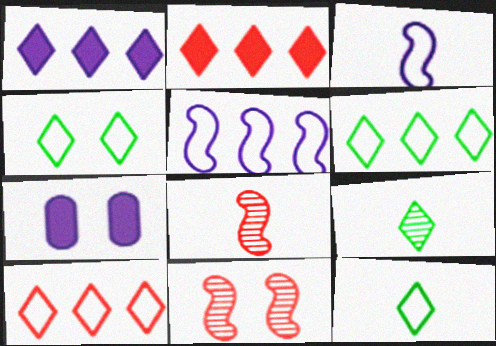[[4, 6, 12], 
[4, 7, 11], 
[6, 7, 8]]